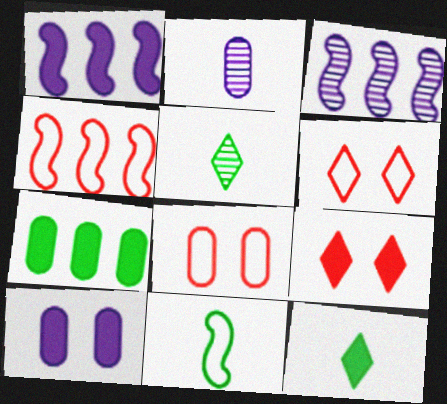[[1, 5, 8], 
[2, 7, 8], 
[3, 8, 12], 
[4, 5, 10]]